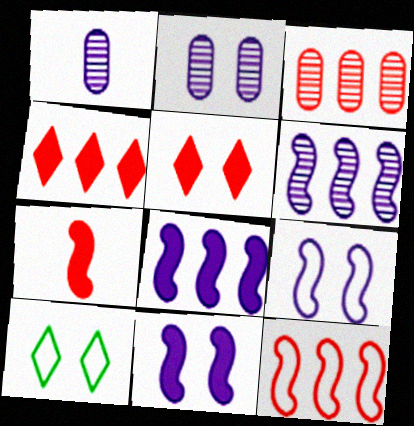[[3, 4, 12]]